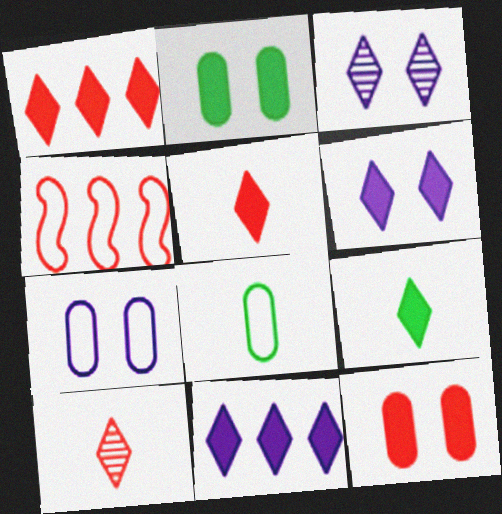[[1, 6, 9], 
[4, 10, 12]]